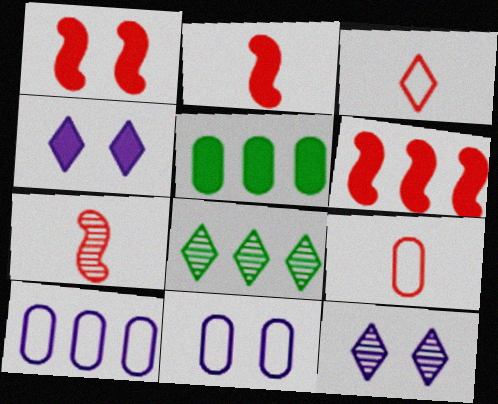[[1, 2, 6], 
[2, 4, 5], 
[2, 8, 11], 
[3, 4, 8], 
[6, 8, 10]]